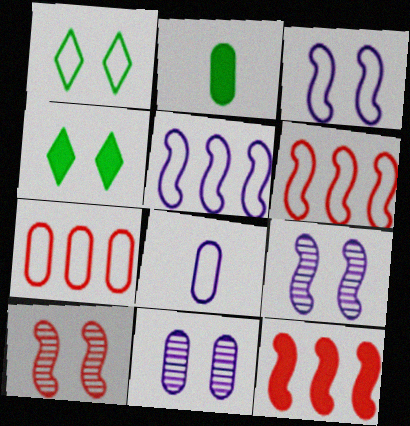[[1, 6, 8], 
[2, 7, 11]]